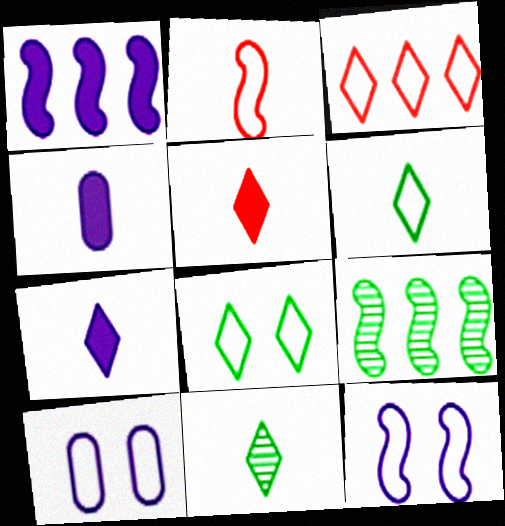[[2, 4, 11], 
[5, 9, 10]]